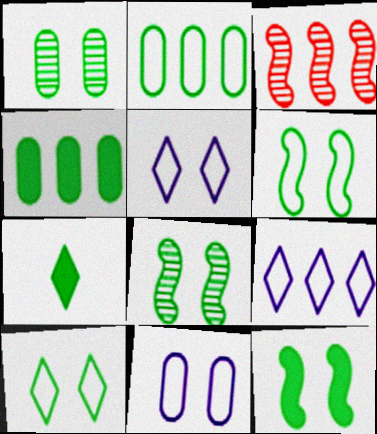[[1, 10, 12], 
[2, 7, 8], 
[3, 4, 9], 
[3, 7, 11], 
[4, 7, 12], 
[6, 8, 12]]